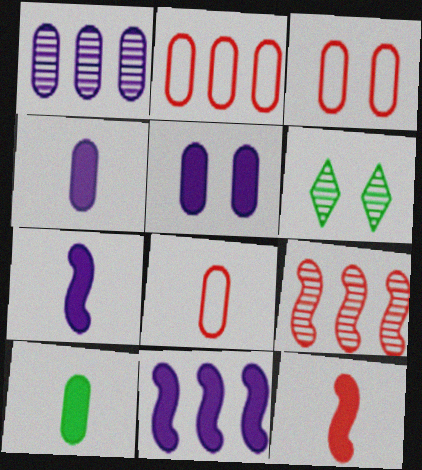[[1, 3, 10], 
[2, 3, 8], 
[2, 6, 7], 
[6, 8, 11]]